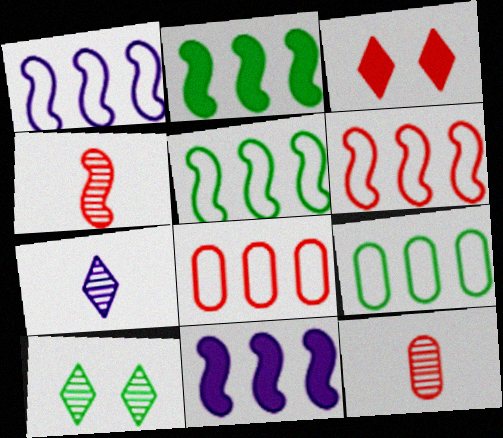[[1, 5, 6], 
[3, 4, 8], 
[3, 6, 12]]